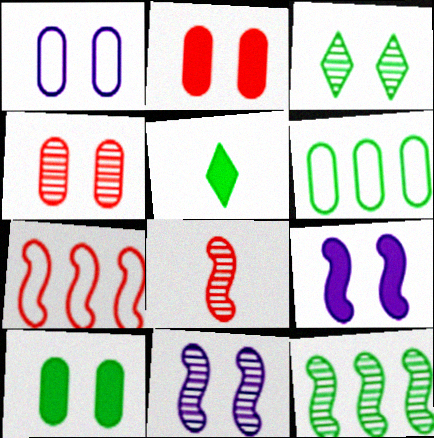[[1, 4, 10], 
[3, 4, 11], 
[8, 11, 12]]